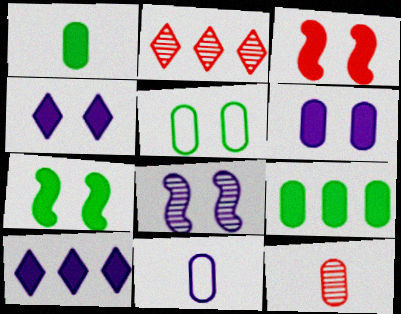[[1, 3, 10], 
[1, 11, 12], 
[2, 7, 11], 
[8, 10, 11]]